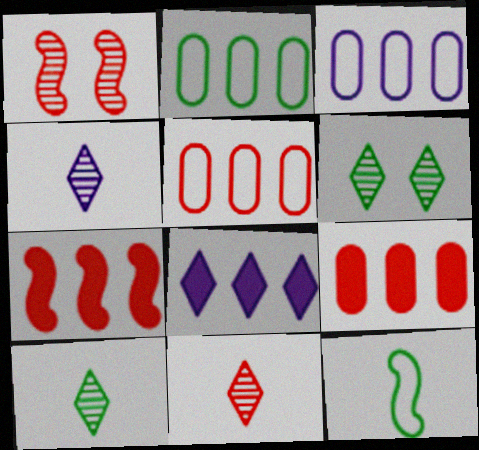[[2, 3, 5], 
[4, 10, 11]]